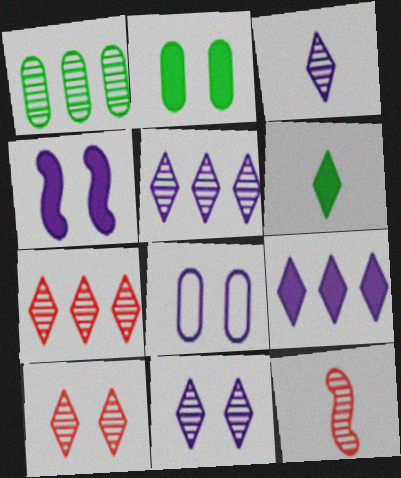[[1, 11, 12], 
[3, 5, 11], 
[4, 8, 11]]